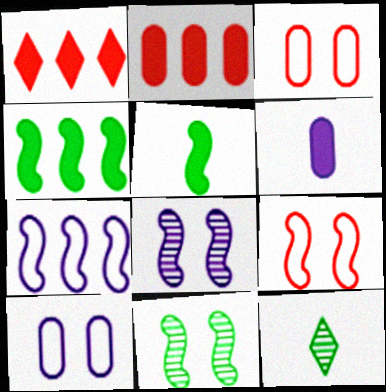[]